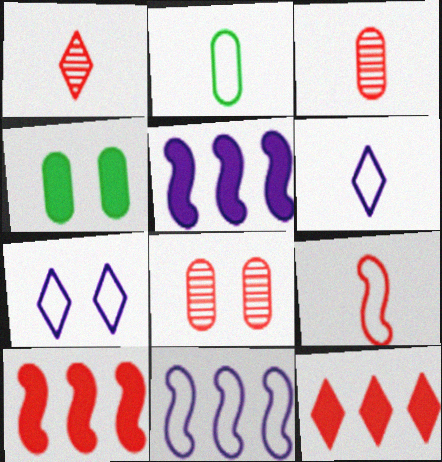[[1, 4, 11], 
[2, 6, 9], 
[8, 9, 12]]